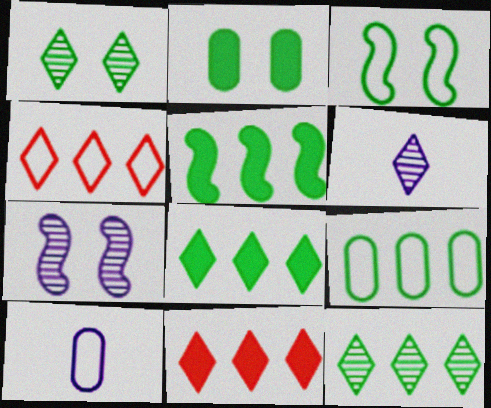[[1, 2, 3], 
[3, 4, 10], 
[5, 9, 12]]